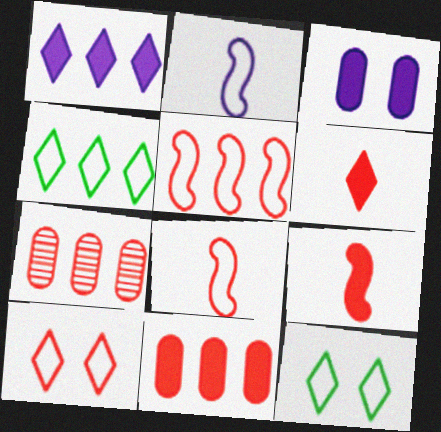[[7, 9, 10]]